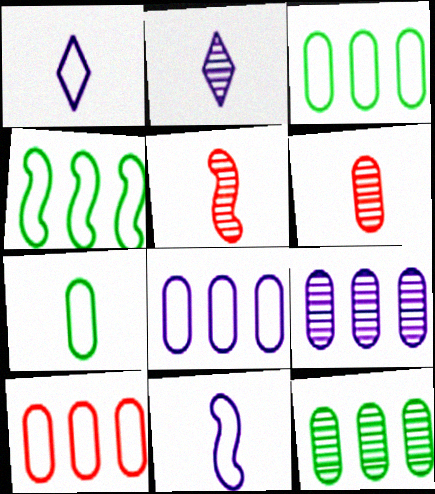[[3, 8, 10]]